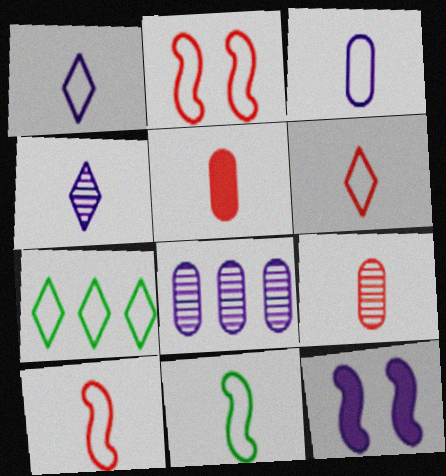[[1, 8, 12], 
[2, 3, 7], 
[3, 6, 11], 
[4, 5, 11], 
[7, 9, 12]]